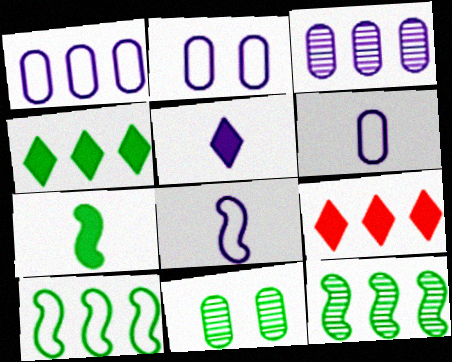[[1, 2, 6], 
[1, 9, 12], 
[3, 9, 10], 
[8, 9, 11]]